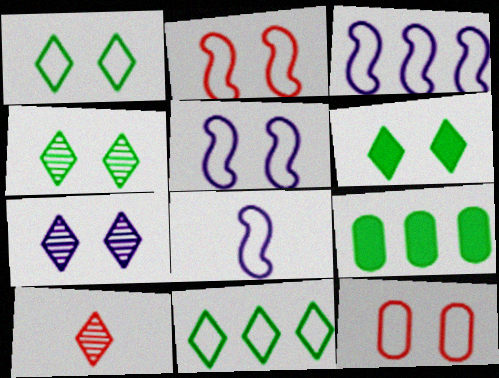[[1, 4, 6], 
[1, 5, 12], 
[3, 5, 8], 
[5, 9, 10], 
[8, 11, 12]]